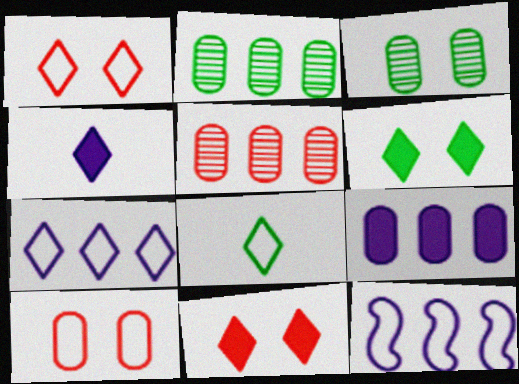[[1, 7, 8], 
[8, 10, 12]]